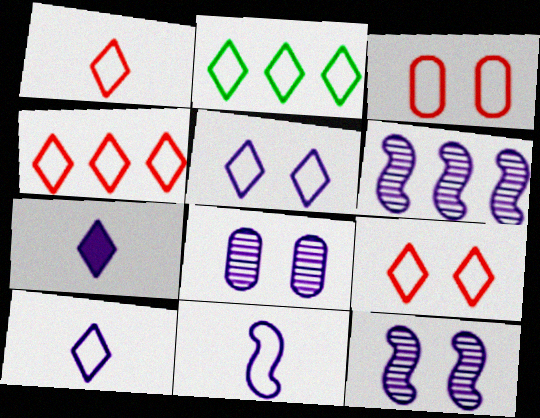[[1, 2, 5], 
[1, 4, 9], 
[2, 3, 11], 
[2, 9, 10]]